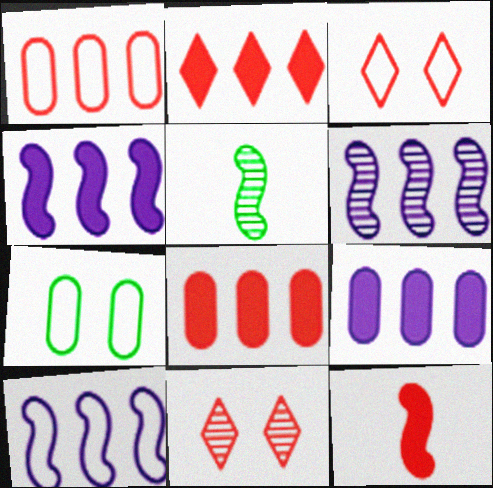[[1, 11, 12], 
[3, 5, 9], 
[4, 6, 10]]